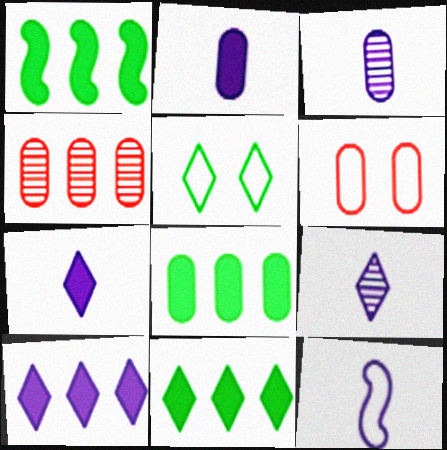[[1, 6, 9], 
[1, 8, 11], 
[2, 9, 12], 
[3, 6, 8], 
[3, 7, 12]]